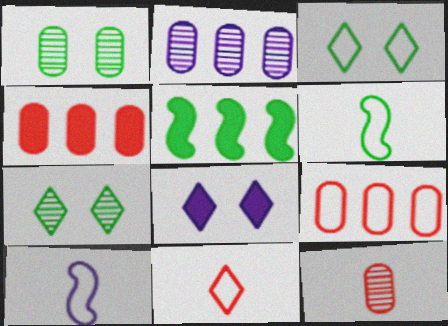[[1, 2, 12], 
[2, 8, 10], 
[3, 9, 10], 
[4, 7, 10]]